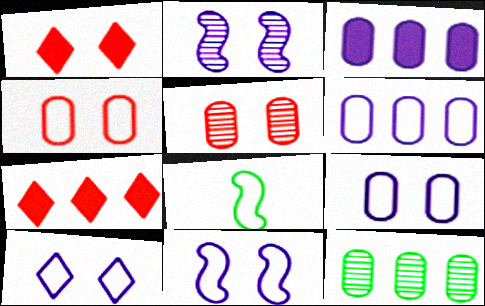[[9, 10, 11]]